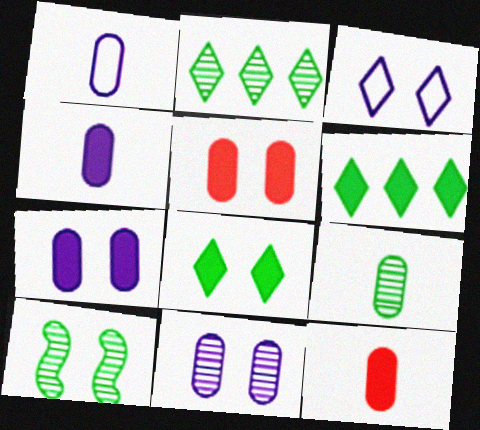[[1, 9, 12], 
[2, 9, 10], 
[3, 5, 10]]